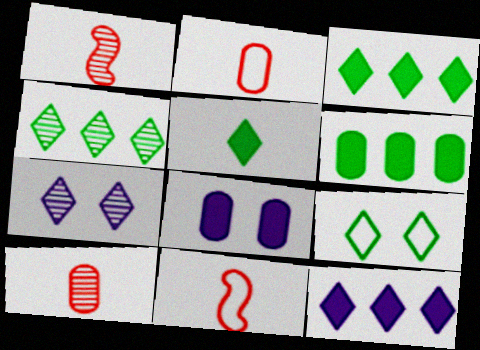[[4, 5, 9], 
[4, 8, 11], 
[6, 7, 11]]